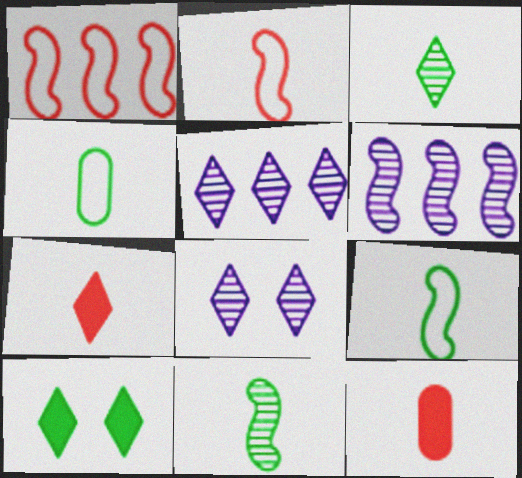[]